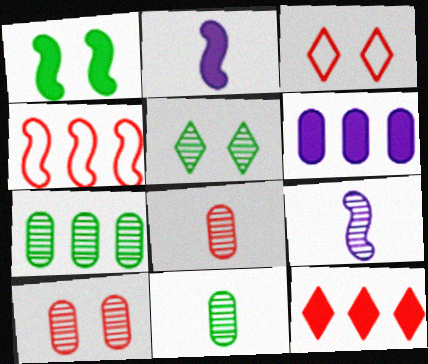[[1, 4, 9], 
[2, 3, 7]]